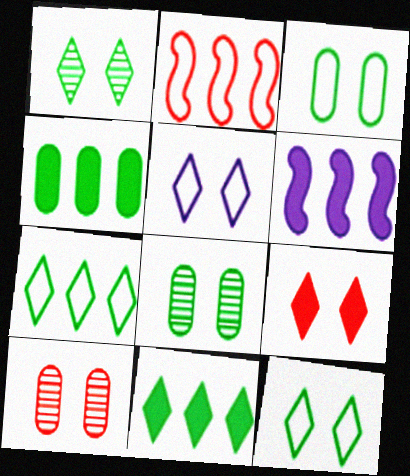[[1, 5, 9]]